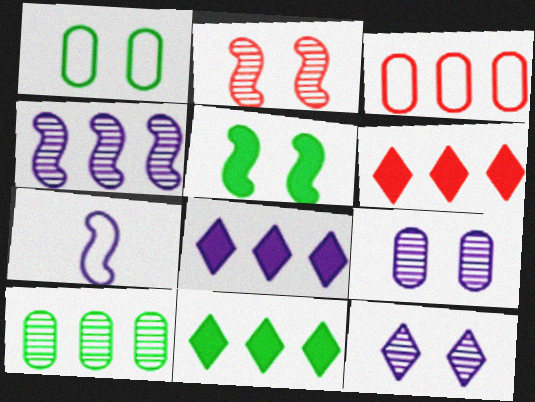[[3, 4, 11], 
[6, 8, 11], 
[7, 8, 9]]